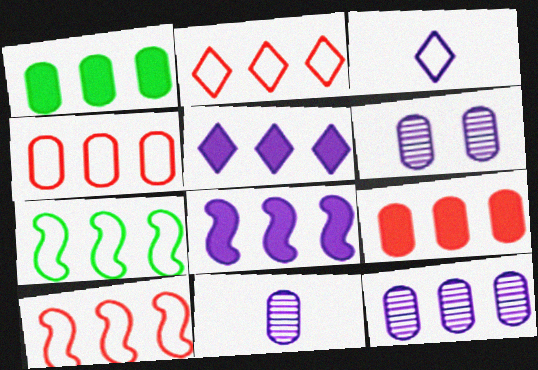[[1, 4, 12], 
[2, 4, 10], 
[3, 6, 8], 
[6, 11, 12]]